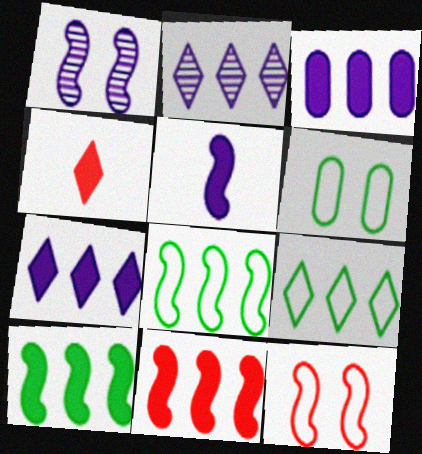[]